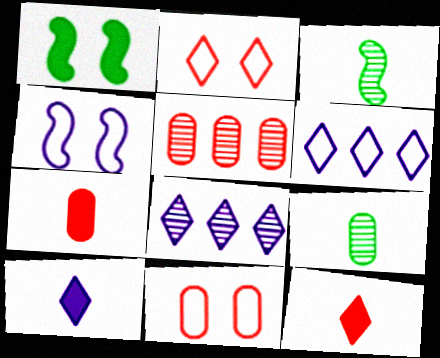[[5, 7, 11]]